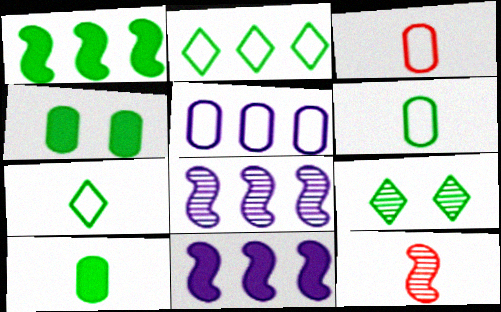[[1, 6, 9], 
[3, 9, 11]]